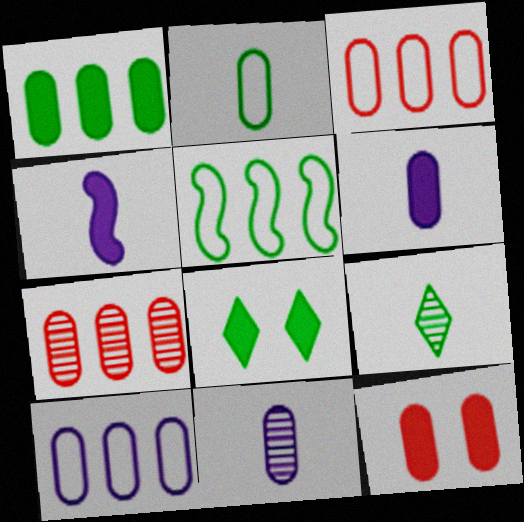[[1, 6, 12], 
[1, 7, 10]]